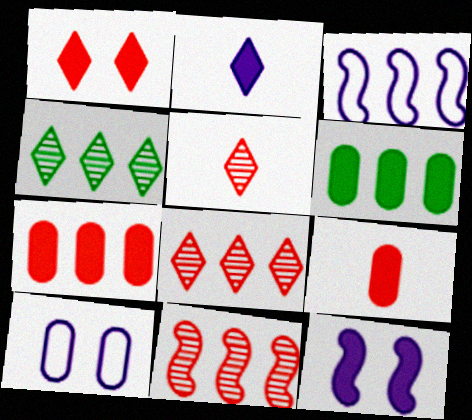[[3, 4, 7], 
[3, 6, 8]]